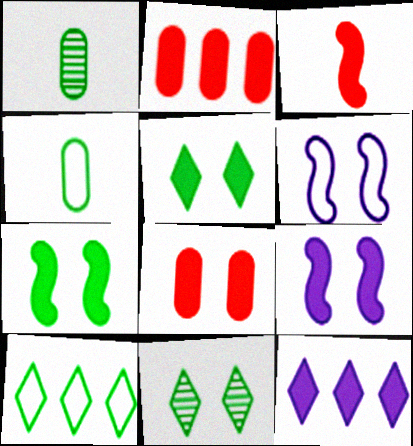[[1, 7, 10], 
[5, 8, 9], 
[6, 8, 11]]